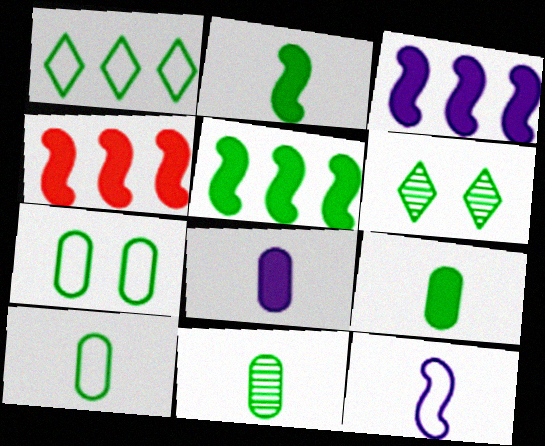[[3, 4, 5], 
[5, 6, 10], 
[9, 10, 11]]